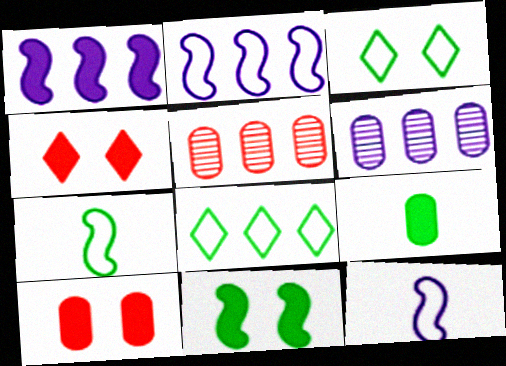[[1, 4, 9], 
[1, 5, 8], 
[4, 6, 7]]